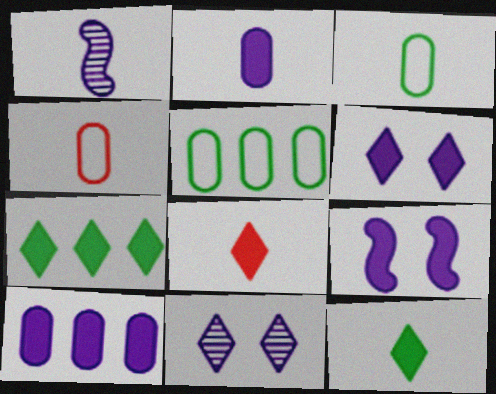[[1, 3, 8], 
[1, 4, 12], 
[6, 7, 8]]